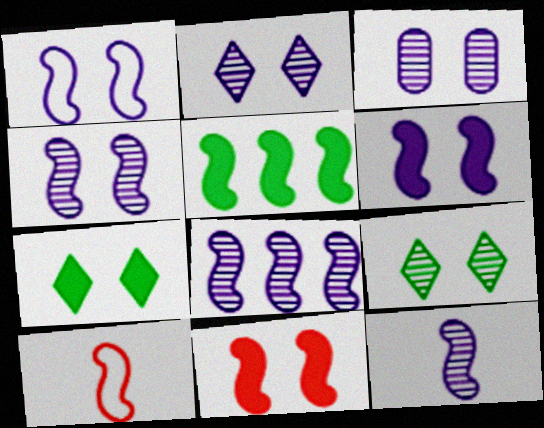[[1, 4, 6], 
[2, 3, 4], 
[4, 5, 10], 
[4, 8, 12]]